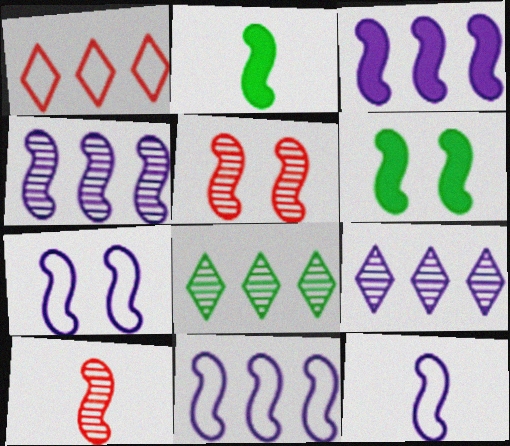[[2, 5, 11], 
[2, 10, 12], 
[3, 4, 11], 
[5, 6, 7], 
[6, 10, 11], 
[7, 11, 12]]